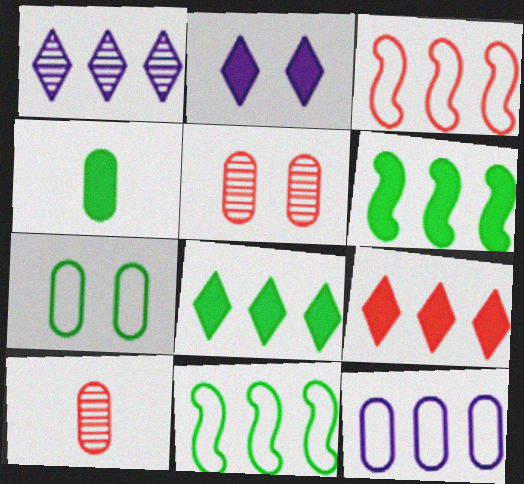[[2, 10, 11], 
[4, 5, 12]]